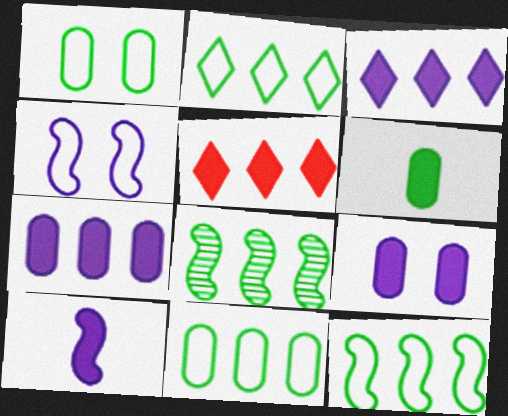[[2, 11, 12], 
[3, 9, 10]]